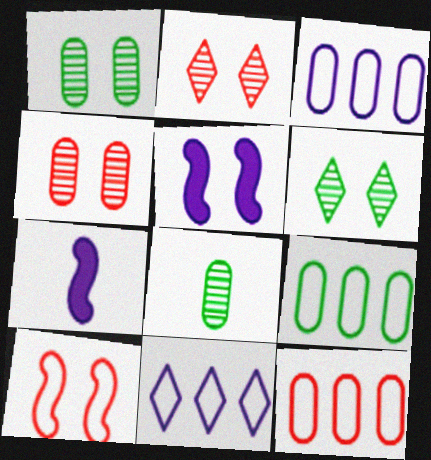[[2, 7, 9], 
[3, 9, 12], 
[6, 7, 12]]